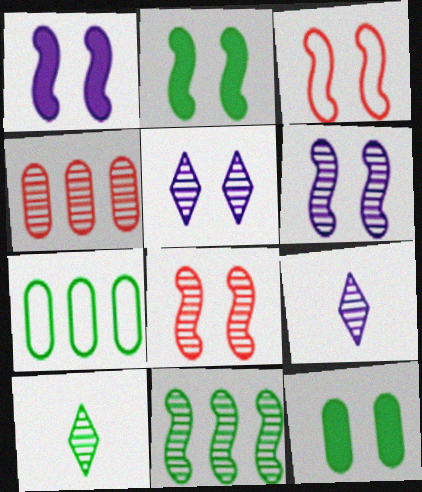[[2, 3, 6], 
[2, 7, 10], 
[3, 5, 12], 
[4, 6, 10]]